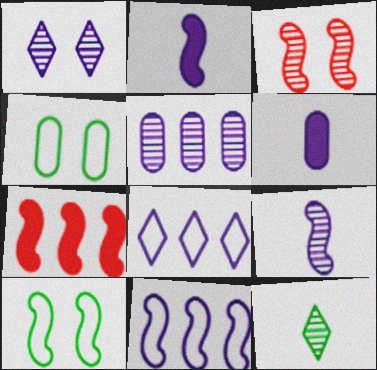[[1, 5, 9], 
[1, 6, 11], 
[3, 5, 12], 
[7, 9, 10]]